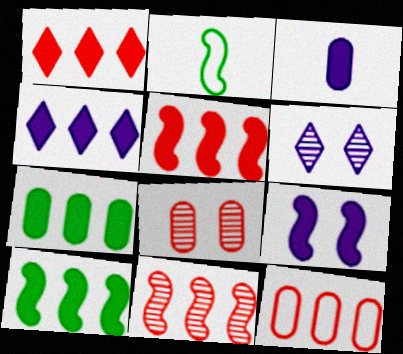[[1, 11, 12], 
[2, 4, 8], 
[2, 9, 11], 
[3, 4, 9], 
[4, 5, 7]]